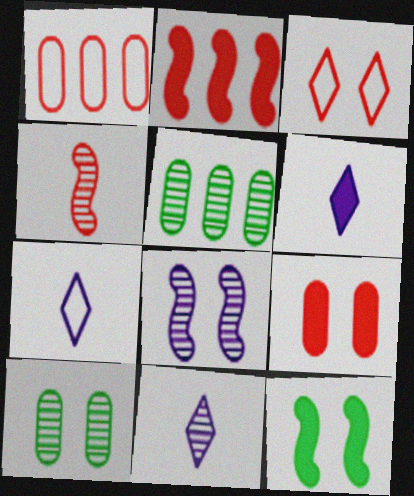[[1, 11, 12], 
[2, 7, 10], 
[6, 7, 11]]